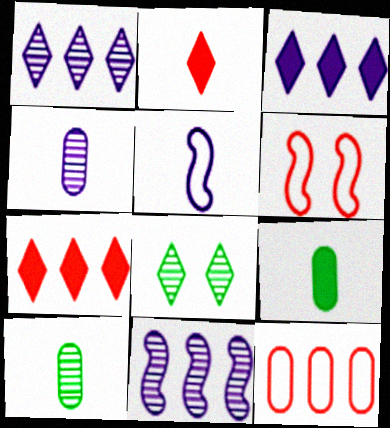[[1, 6, 9], 
[2, 5, 10], 
[3, 6, 10]]